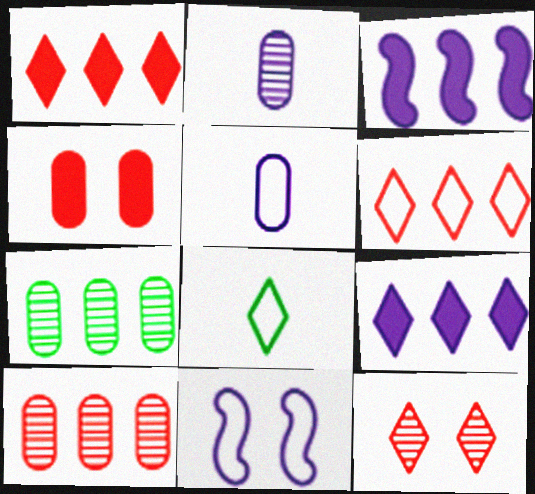[[2, 9, 11], 
[3, 6, 7], 
[4, 5, 7], 
[8, 9, 12]]